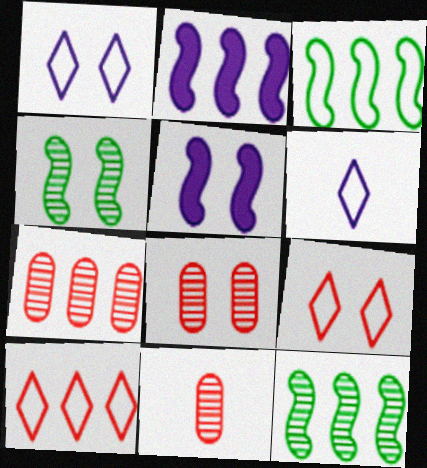[[7, 8, 11]]